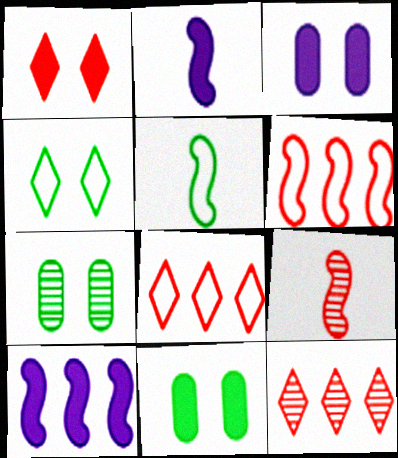[[2, 5, 9], 
[2, 7, 8], 
[3, 5, 12]]